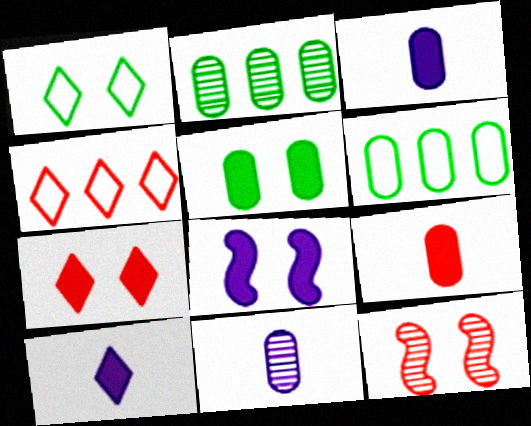[[4, 9, 12], 
[5, 7, 8], 
[6, 10, 12]]